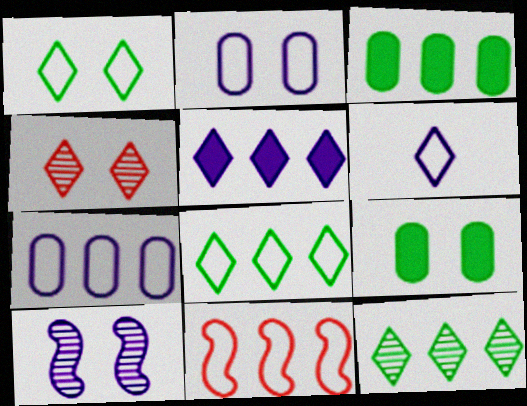[[7, 8, 11]]